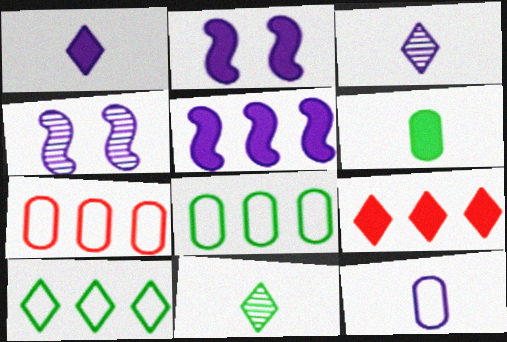[[2, 6, 9], 
[2, 7, 11]]